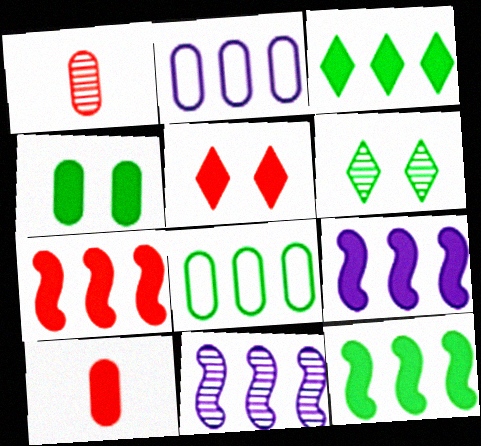[[1, 2, 4], 
[1, 6, 11], 
[5, 7, 10], 
[7, 9, 12]]